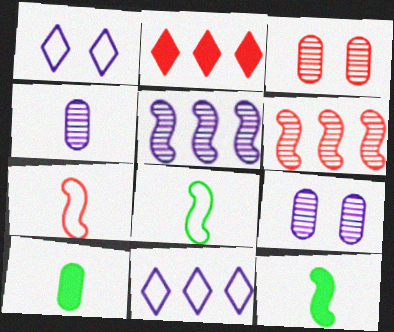[[1, 6, 10], 
[2, 3, 7], 
[2, 8, 9], 
[3, 11, 12]]